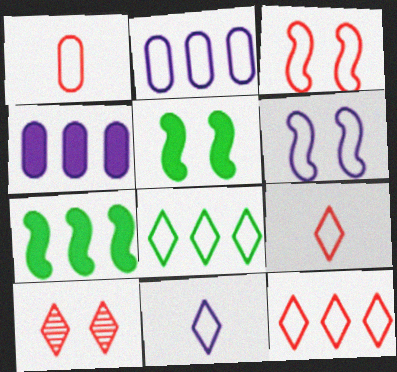[[1, 3, 12], 
[1, 6, 8], 
[2, 6, 11]]